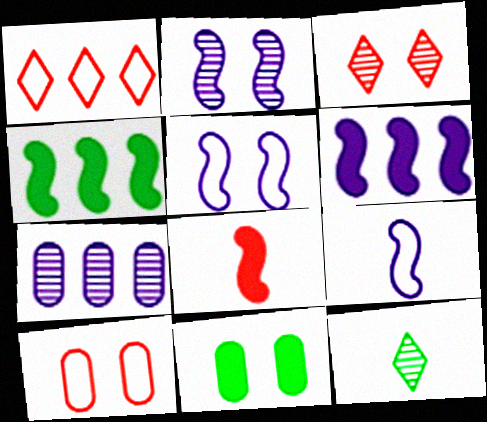[[1, 4, 7], 
[2, 6, 9], 
[3, 5, 11], 
[6, 10, 12]]